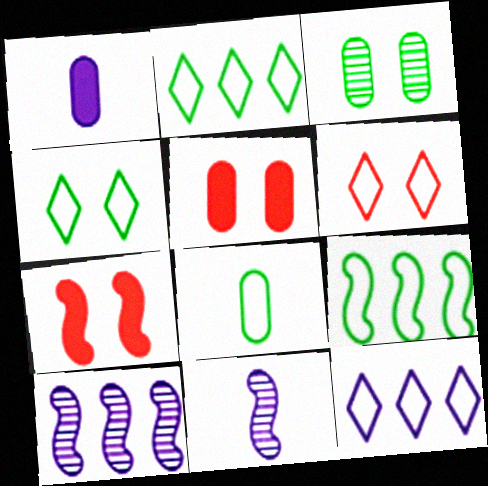[[2, 5, 11], 
[4, 8, 9], 
[7, 9, 11]]